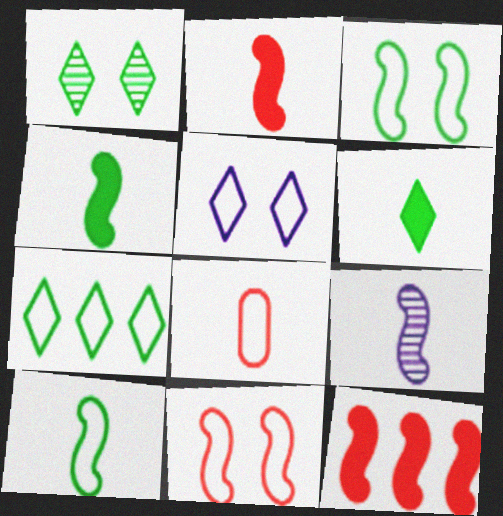[[1, 6, 7], 
[2, 9, 10], 
[3, 9, 12], 
[6, 8, 9]]